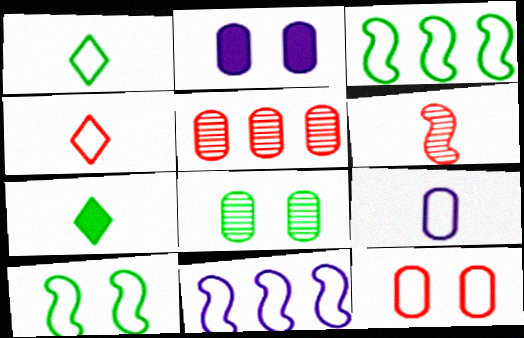[[1, 11, 12], 
[2, 8, 12], 
[3, 7, 8], 
[6, 7, 9]]